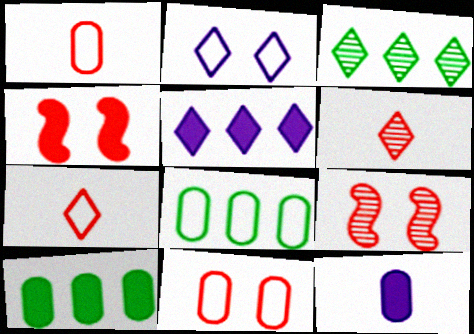[]